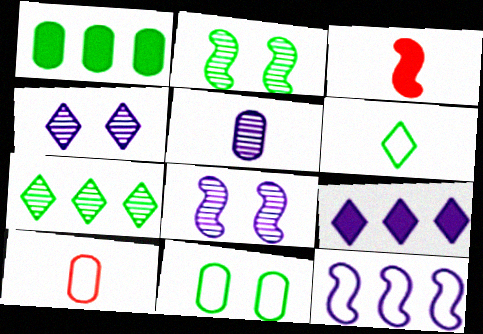[[1, 2, 6], 
[2, 3, 12], 
[2, 9, 10], 
[3, 5, 6]]